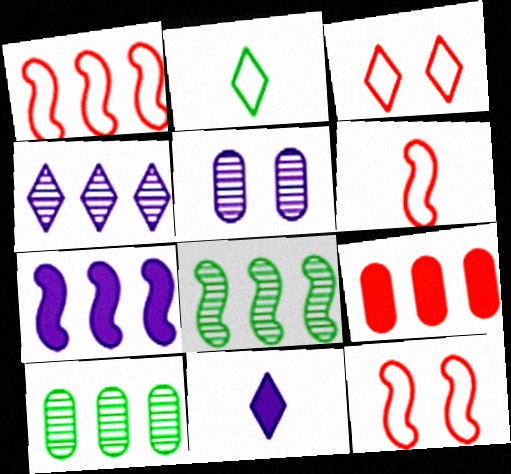[[1, 6, 12], 
[1, 7, 8], 
[10, 11, 12]]